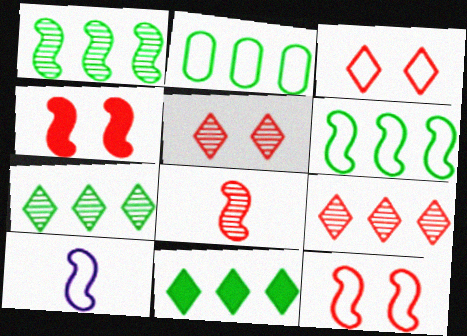[[1, 2, 11], 
[1, 4, 10], 
[2, 3, 10], 
[6, 10, 12]]